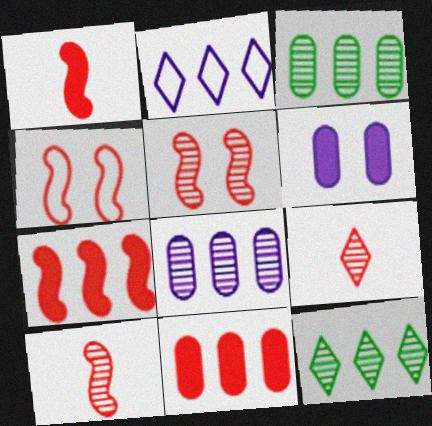[[2, 3, 7], 
[4, 7, 10], 
[4, 9, 11]]